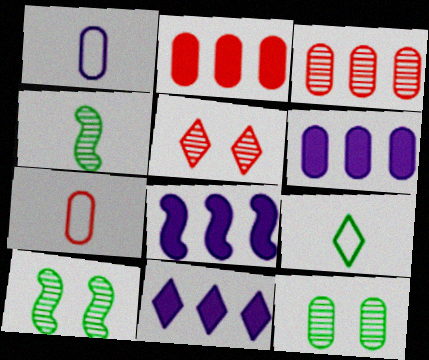[[1, 2, 12], 
[5, 9, 11], 
[6, 7, 12], 
[6, 8, 11], 
[7, 10, 11]]